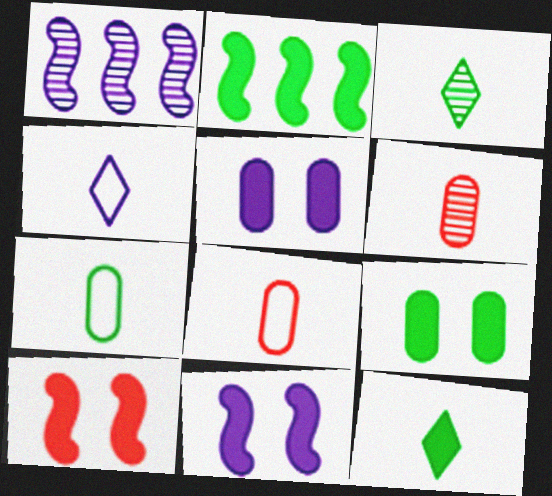[[1, 4, 5], 
[2, 9, 12]]